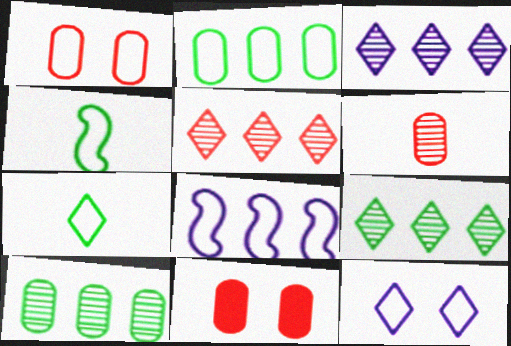[[1, 7, 8], 
[3, 4, 11], 
[3, 5, 9]]